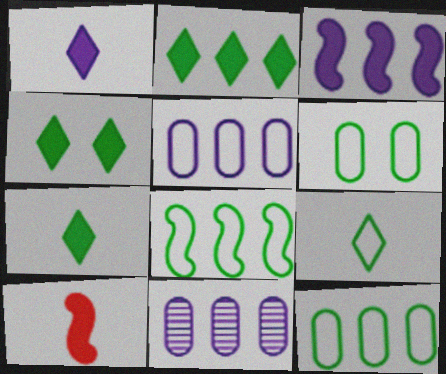[[2, 4, 7], 
[6, 8, 9]]